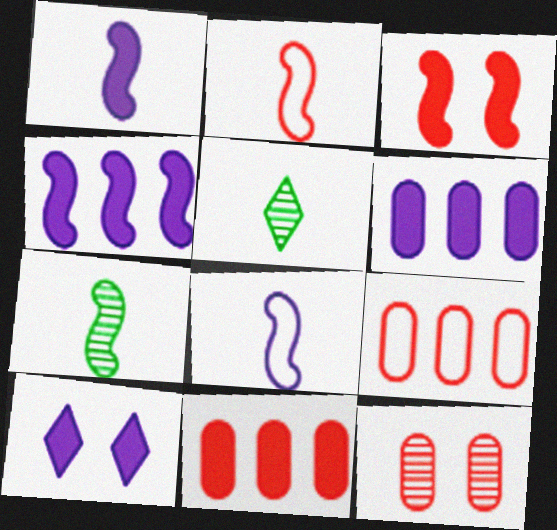[[1, 2, 7], 
[1, 6, 10], 
[7, 9, 10]]